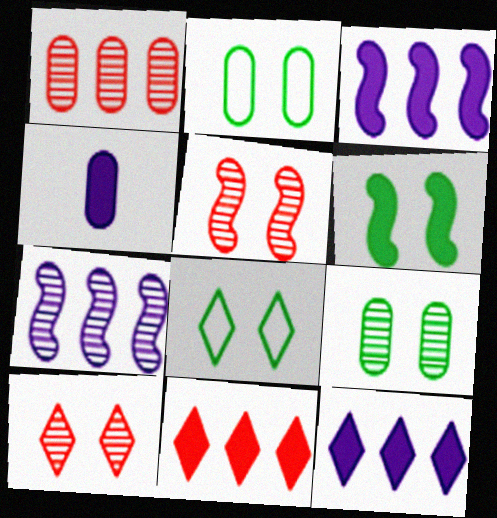[[1, 2, 4], 
[4, 6, 11], 
[6, 8, 9]]